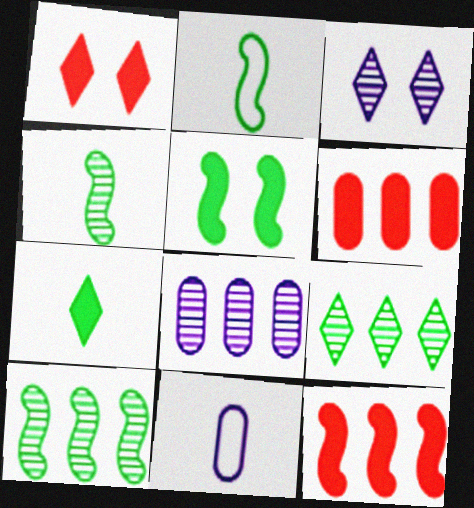[[1, 2, 8], 
[1, 10, 11], 
[2, 3, 6], 
[2, 5, 10]]